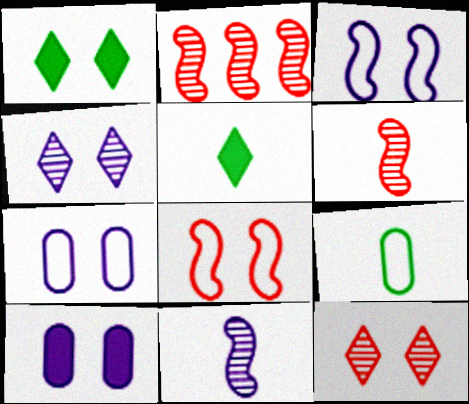[[2, 5, 7], 
[3, 4, 10]]